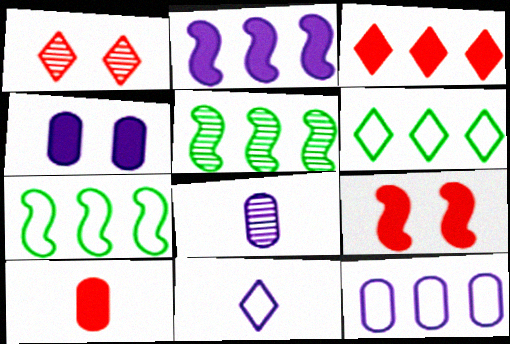[[1, 5, 8], 
[3, 5, 12], 
[3, 9, 10], 
[4, 8, 12], 
[6, 8, 9]]